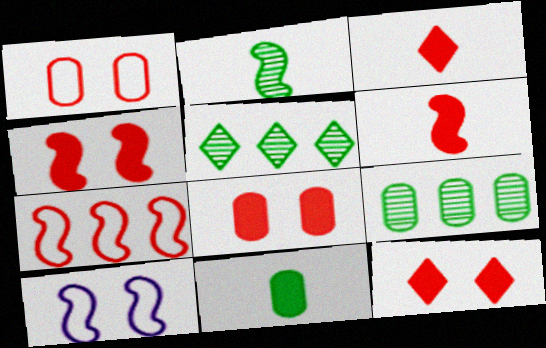[[3, 9, 10], 
[4, 8, 12]]